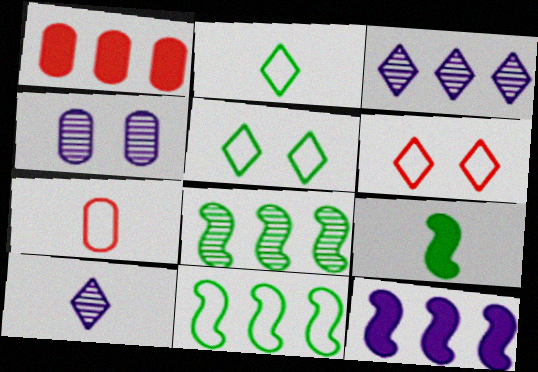[[1, 3, 11], 
[7, 9, 10]]